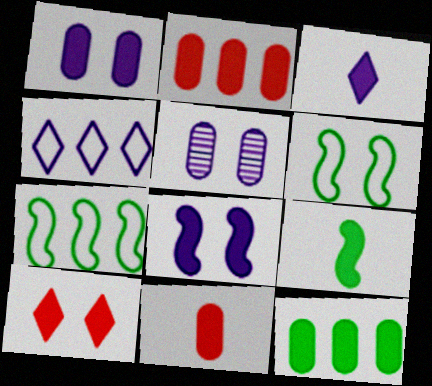[[1, 11, 12], 
[3, 9, 11], 
[5, 6, 10]]